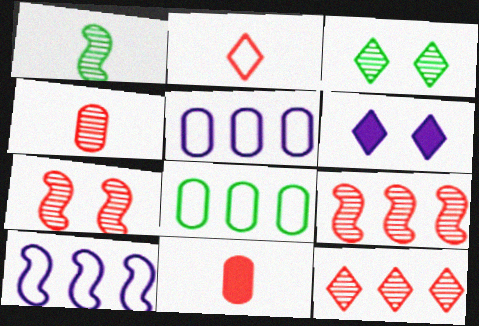[[3, 10, 11], 
[4, 7, 12]]